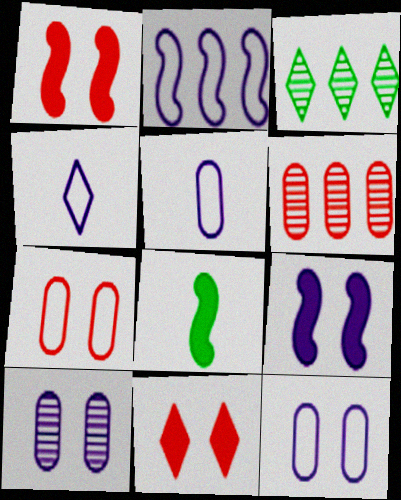[[1, 3, 5], 
[2, 4, 12], 
[3, 4, 11]]